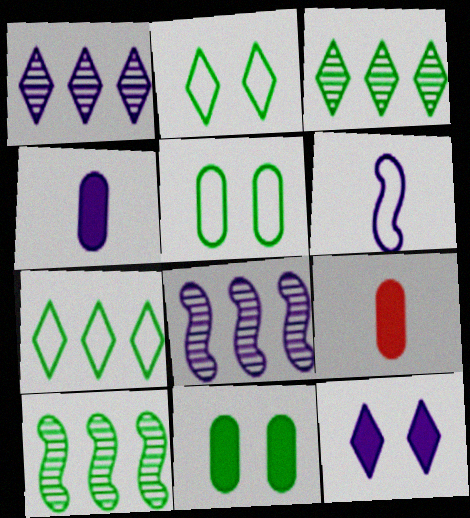[[2, 8, 9]]